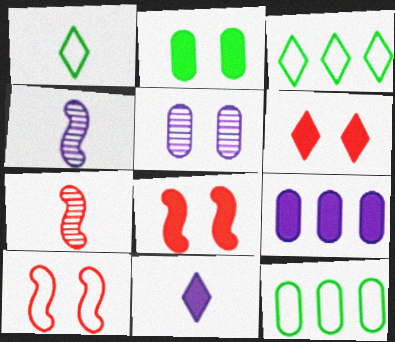[[4, 6, 12]]